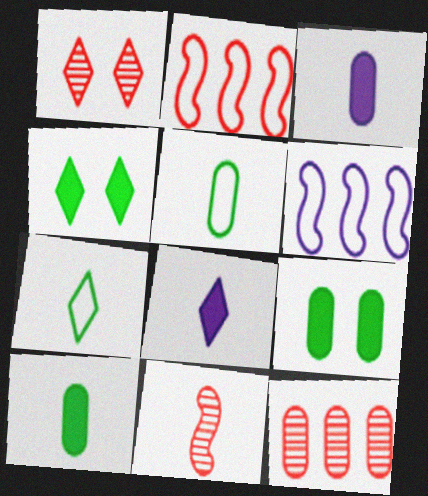[[1, 6, 10], 
[1, 11, 12], 
[3, 7, 11], 
[5, 8, 11]]